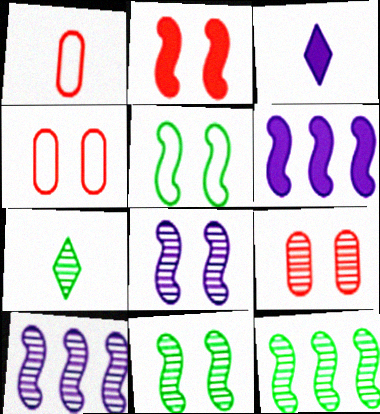[[2, 5, 8], 
[3, 4, 12], 
[4, 6, 7], 
[7, 9, 10]]